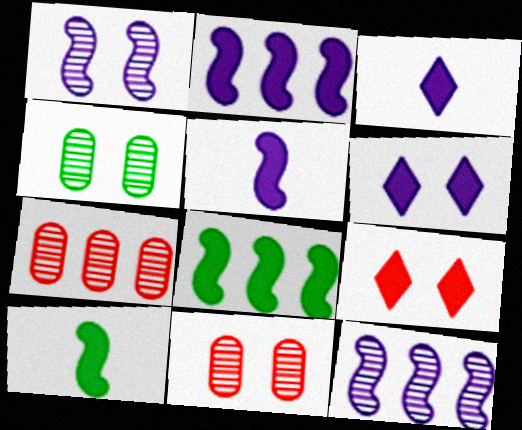[]